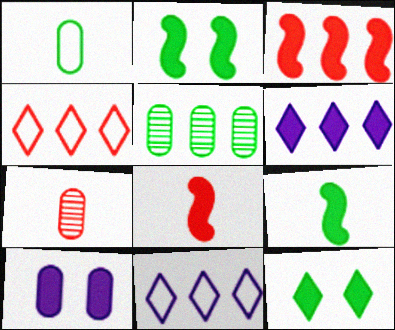[[2, 7, 11], 
[3, 5, 11]]